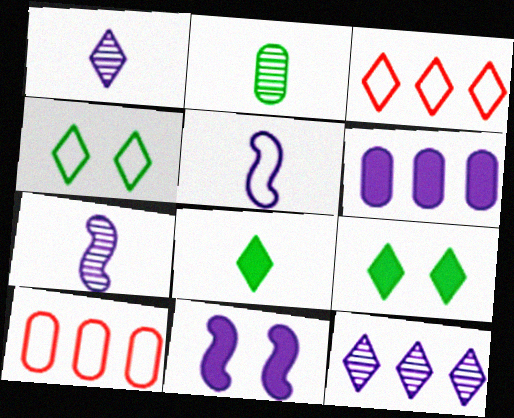[[1, 3, 9], 
[2, 3, 11], 
[4, 5, 10], 
[7, 9, 10]]